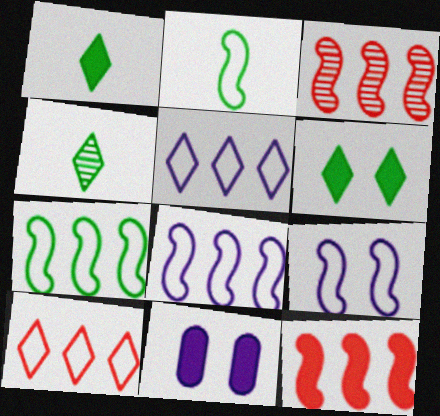[[1, 11, 12]]